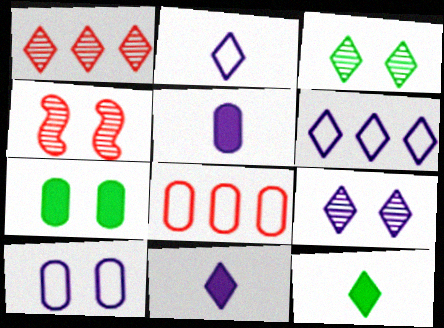[[6, 9, 11]]